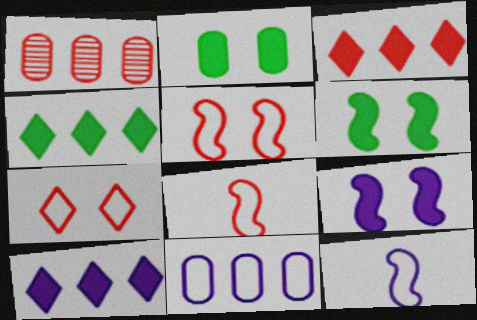[[3, 4, 10]]